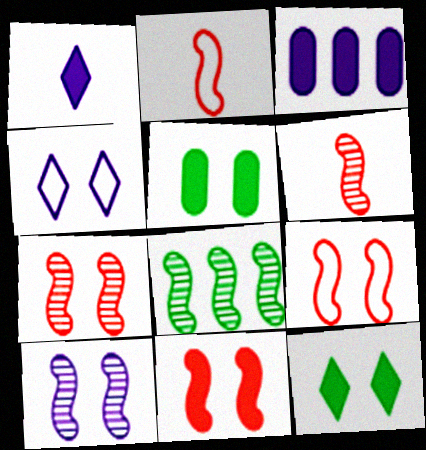[[4, 5, 7], 
[6, 8, 10], 
[7, 9, 11]]